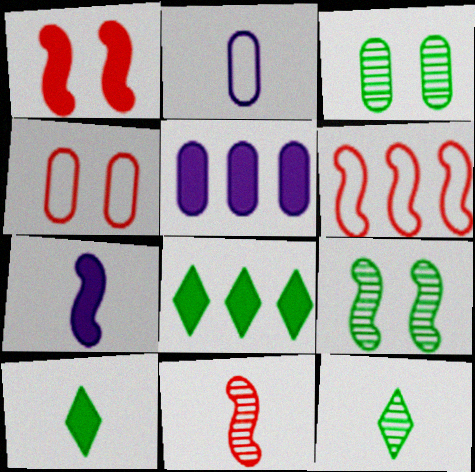[[1, 5, 10], 
[1, 6, 11], 
[2, 10, 11], 
[6, 7, 9]]